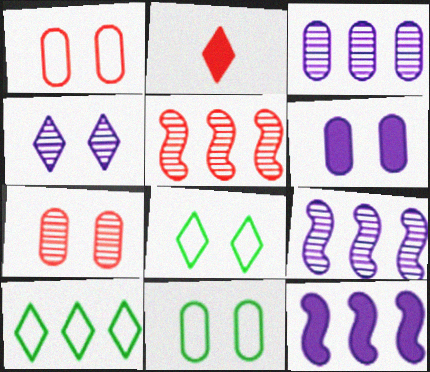[[1, 2, 5], 
[2, 4, 10], 
[2, 9, 11], 
[6, 7, 11]]